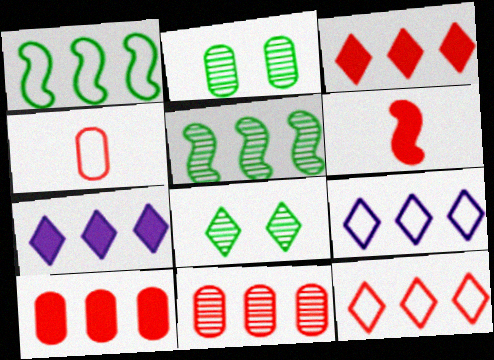[[1, 7, 11], 
[2, 6, 9], 
[5, 9, 10]]